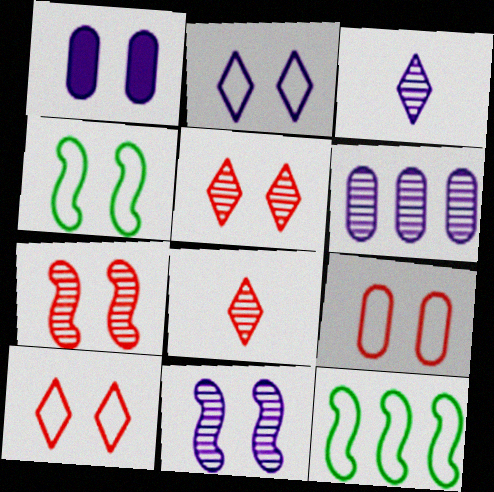[[1, 2, 11], 
[1, 4, 5], 
[1, 8, 12], 
[2, 4, 9], 
[3, 6, 11]]